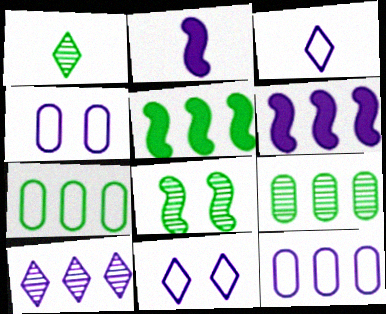[[1, 8, 9], 
[2, 4, 10], 
[6, 10, 12]]